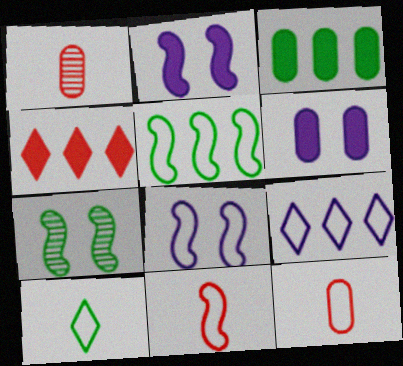[[3, 7, 10], 
[5, 8, 11]]